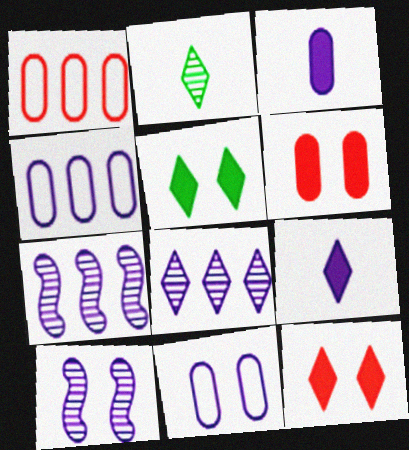[[4, 9, 10], 
[7, 9, 11]]